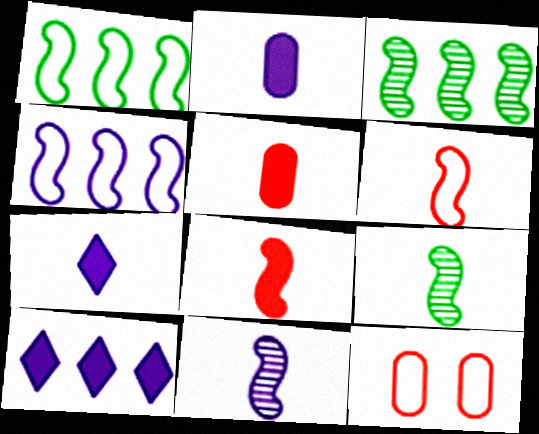[[3, 7, 12], 
[9, 10, 12]]